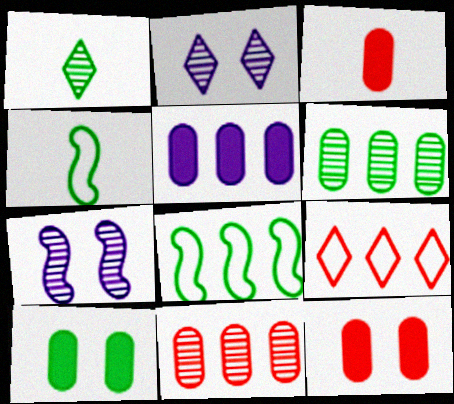[[1, 7, 11], 
[1, 8, 10], 
[2, 3, 8], 
[3, 5, 10]]